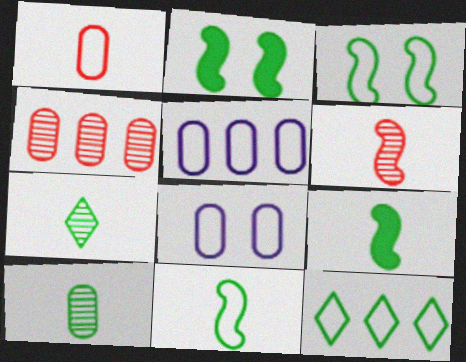[[2, 10, 12]]